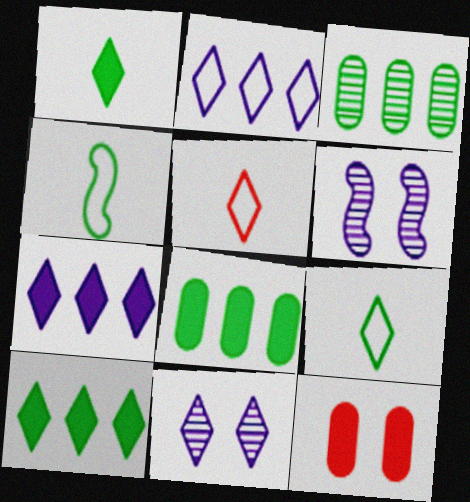[[5, 6, 8], 
[5, 10, 11]]